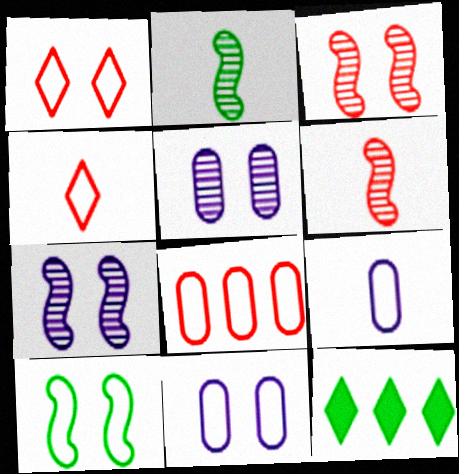[[1, 10, 11], 
[3, 9, 12], 
[6, 11, 12]]